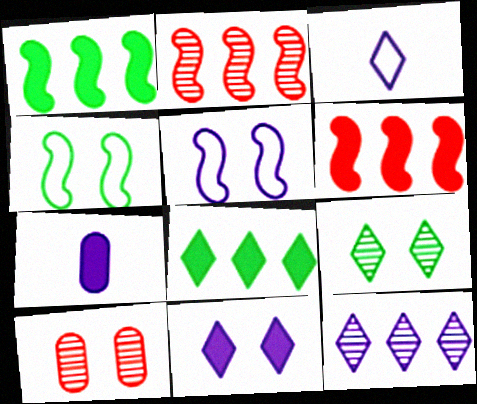[[1, 3, 10], 
[3, 11, 12], 
[4, 10, 11], 
[5, 7, 12]]